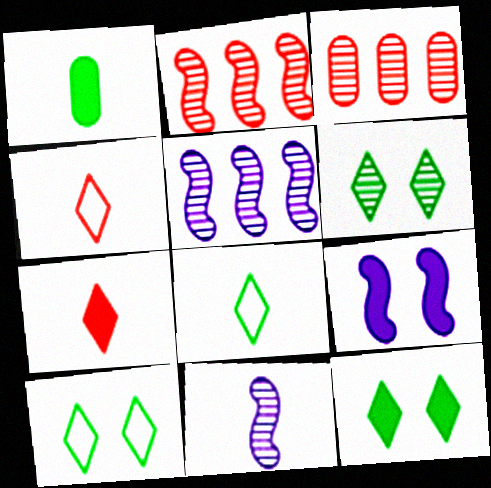[[1, 4, 11], 
[3, 6, 11], 
[3, 8, 9], 
[6, 10, 12]]